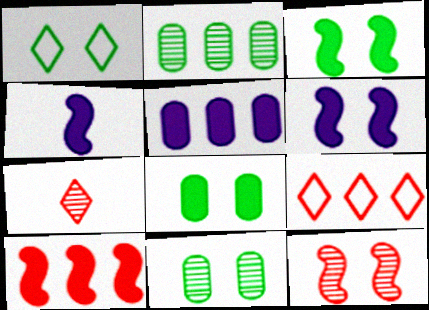[[1, 3, 11], 
[3, 4, 10], 
[4, 9, 11]]